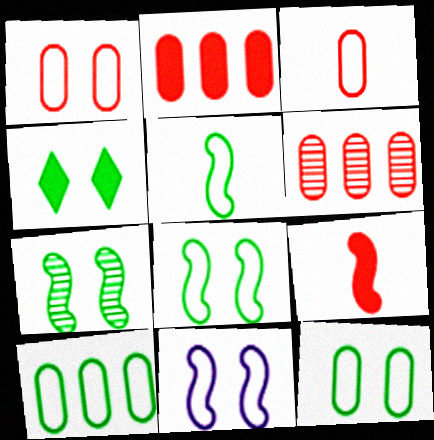[[4, 7, 12]]